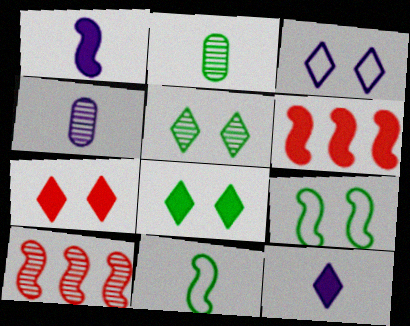[[1, 9, 10], 
[2, 3, 6], 
[3, 5, 7], 
[4, 5, 10]]